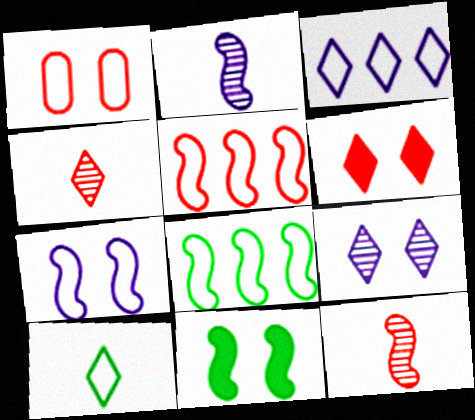[[1, 9, 11], 
[2, 5, 11]]